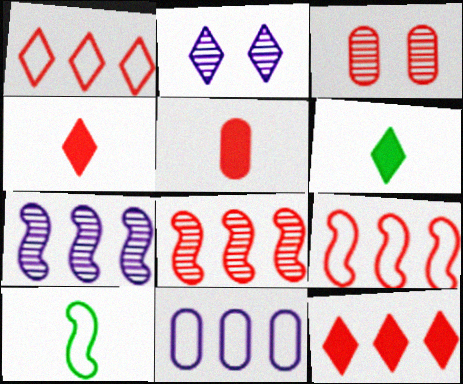[[1, 2, 6], 
[3, 4, 9]]